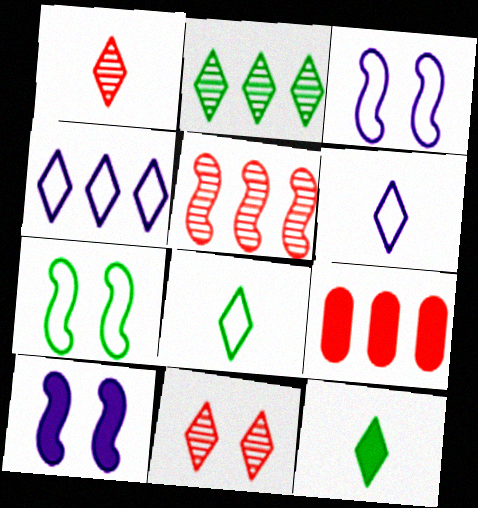[[1, 6, 12], 
[4, 11, 12], 
[9, 10, 12]]